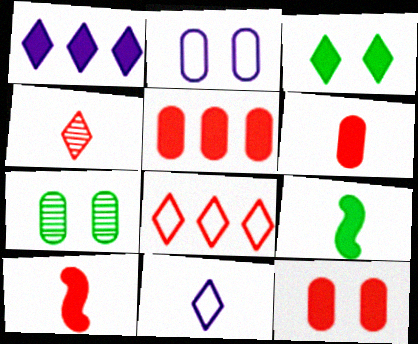[[1, 9, 12], 
[2, 7, 12], 
[5, 6, 12]]